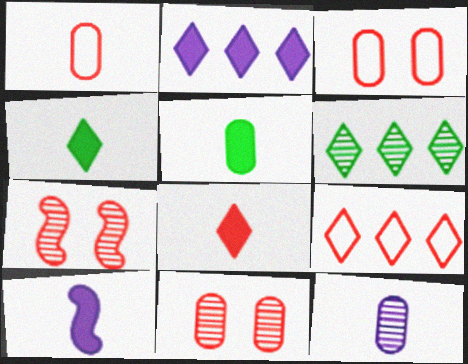[[1, 5, 12], 
[2, 6, 9], 
[3, 6, 10], 
[5, 8, 10], 
[6, 7, 12]]